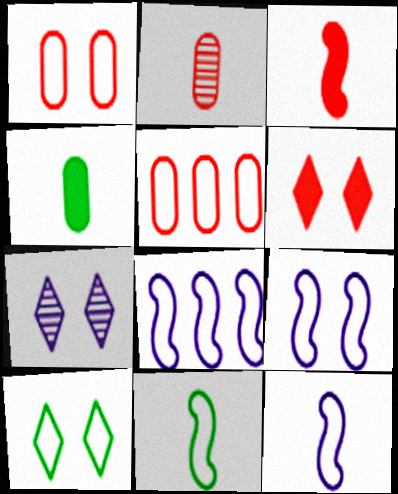[[1, 9, 10], 
[5, 10, 12], 
[6, 7, 10], 
[8, 9, 12]]